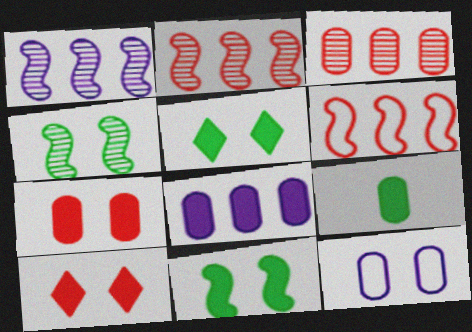[[3, 9, 12], 
[4, 10, 12], 
[7, 8, 9]]